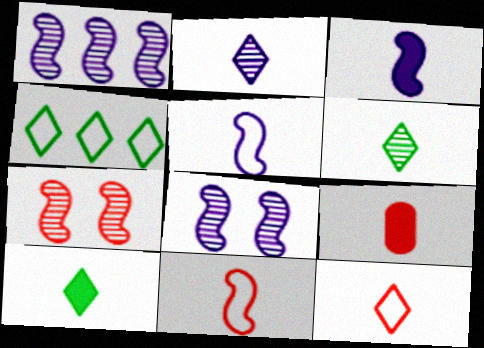[[2, 10, 12], 
[3, 9, 10], 
[4, 8, 9], 
[5, 6, 9]]